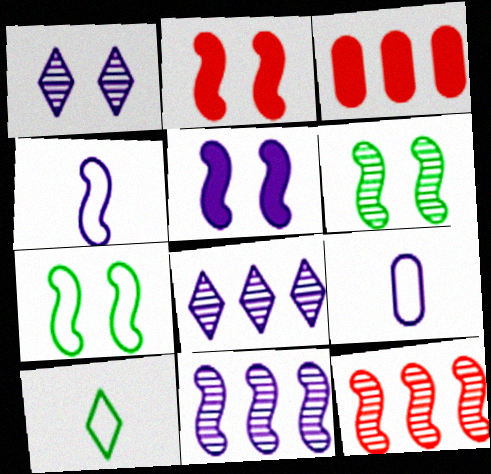[[4, 5, 11], 
[5, 8, 9]]